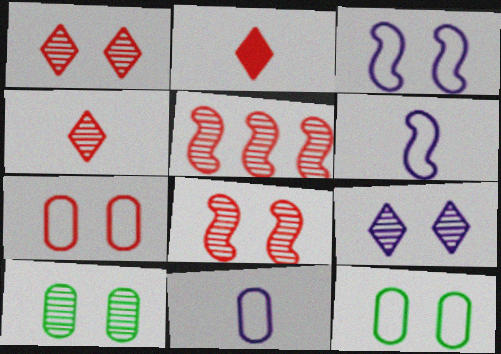[[2, 5, 7], 
[8, 9, 10]]